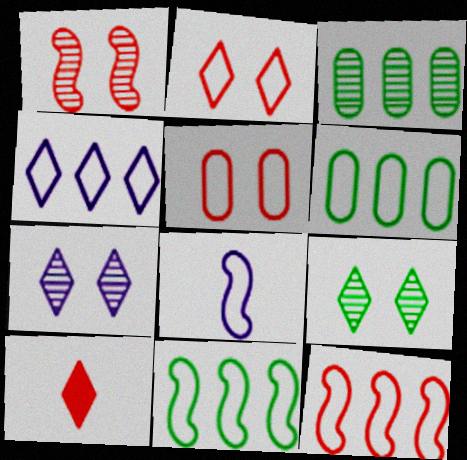[[2, 6, 8], 
[4, 6, 12], 
[4, 9, 10]]